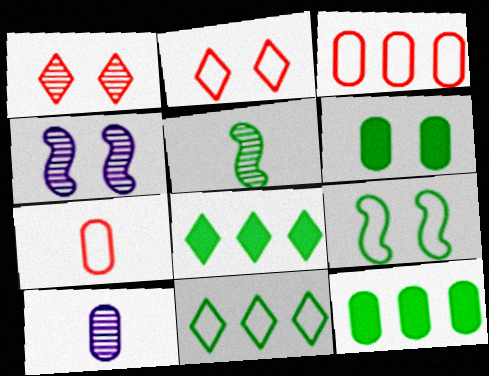[[2, 4, 6], 
[3, 6, 10], 
[4, 7, 8], 
[5, 6, 11]]